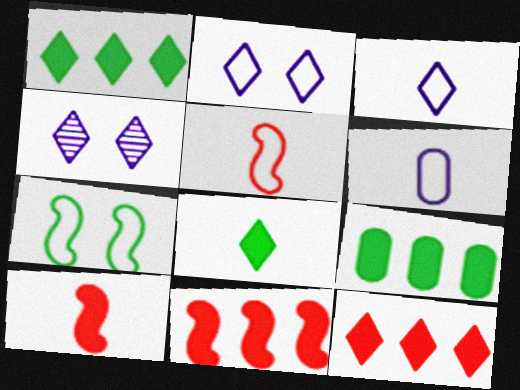[[4, 5, 9]]